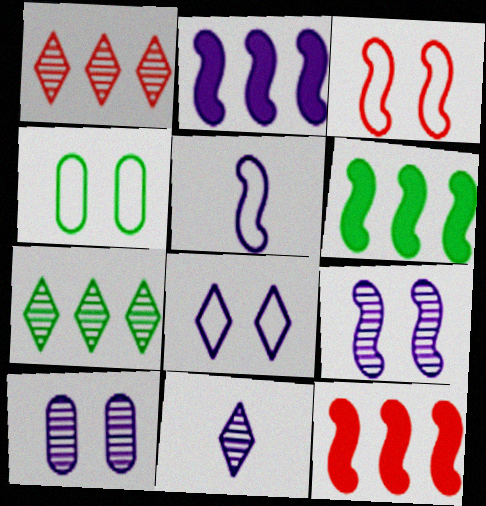[[2, 5, 9], 
[2, 6, 12], 
[3, 4, 8], 
[4, 11, 12]]